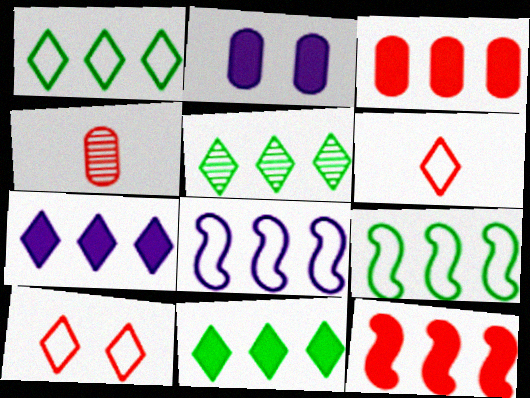[[1, 5, 11], 
[3, 5, 8], 
[4, 10, 12]]